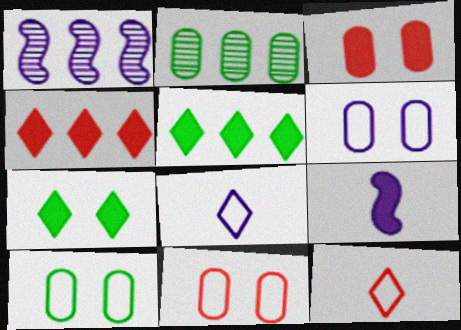[[3, 5, 9], 
[6, 10, 11]]